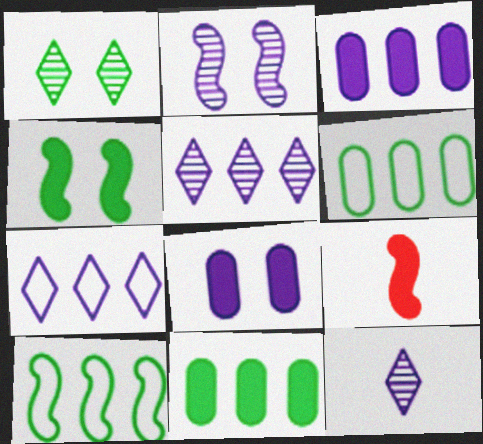[[2, 9, 10]]